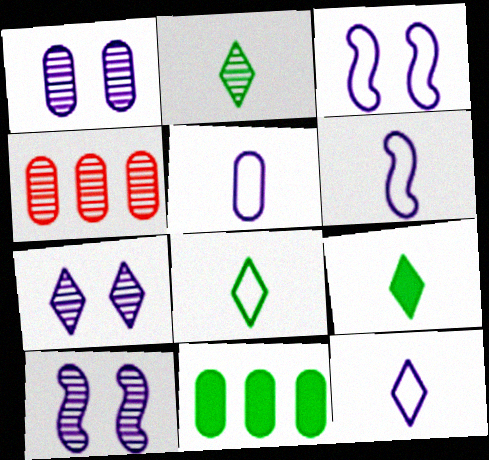[[1, 7, 10], 
[2, 4, 10], 
[2, 8, 9], 
[3, 4, 9], 
[5, 6, 12]]